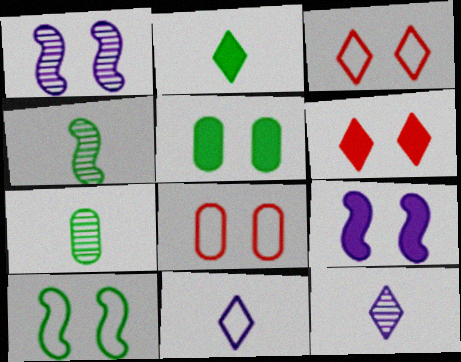[[1, 3, 5], 
[5, 6, 9]]